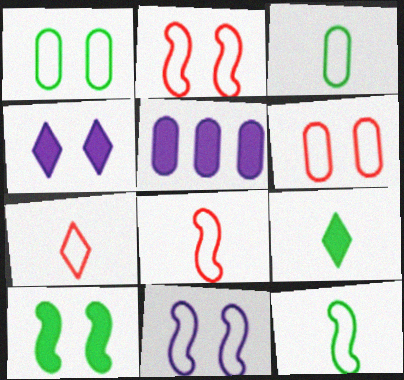[]